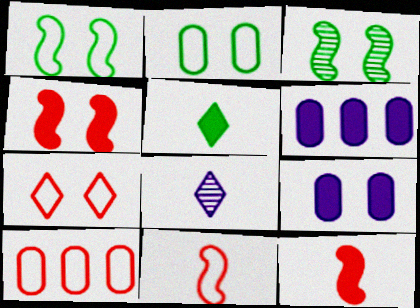[[3, 7, 9], 
[4, 5, 6], 
[7, 10, 11]]